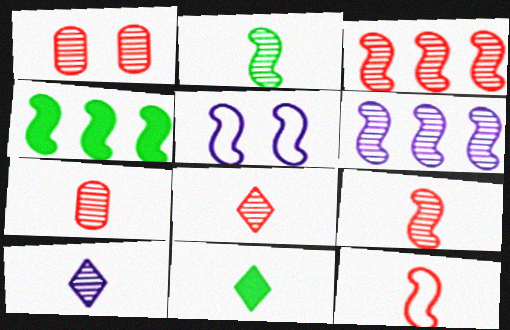[[1, 3, 8], 
[2, 7, 10], 
[4, 5, 9], 
[7, 8, 9]]